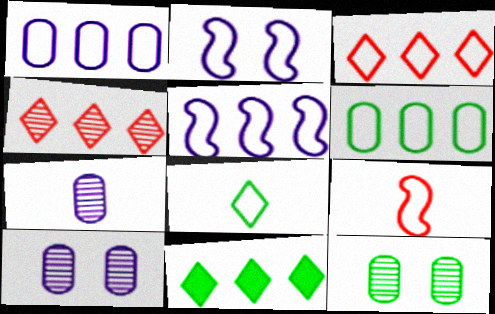[[3, 5, 6], 
[9, 10, 11]]